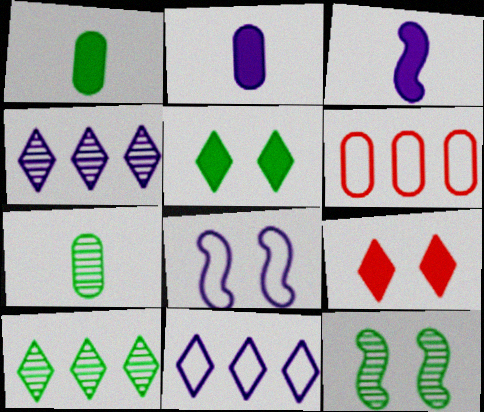[[2, 4, 8], 
[7, 10, 12]]